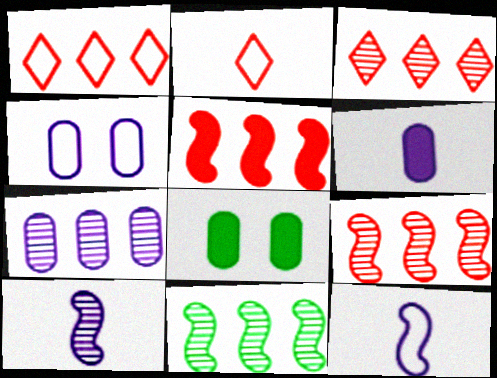[[1, 8, 10], 
[3, 7, 11], 
[3, 8, 12], 
[4, 6, 7]]